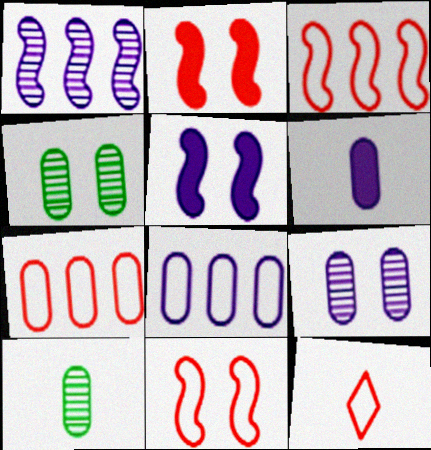[[4, 6, 7], 
[6, 8, 9], 
[7, 11, 12]]